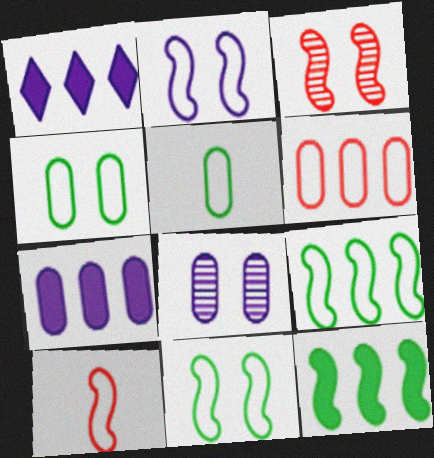[[1, 3, 5], 
[2, 9, 10]]